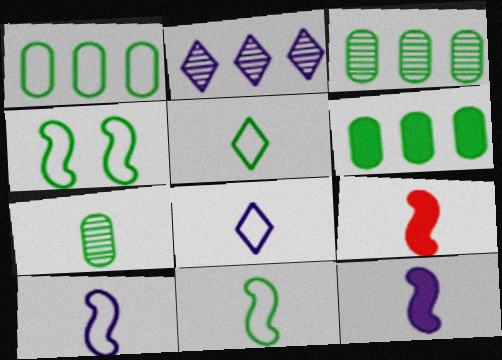[[1, 3, 6], 
[1, 4, 5], 
[7, 8, 9]]